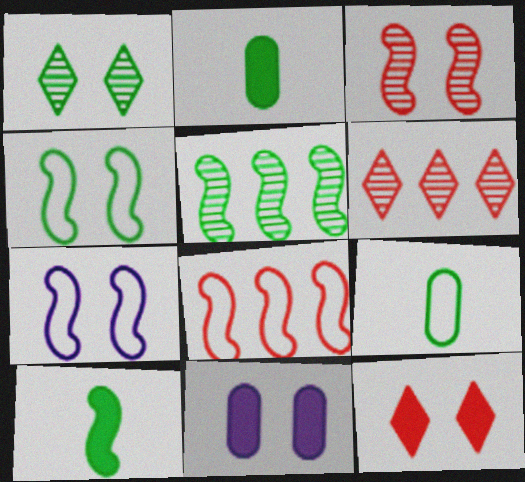[[2, 6, 7], 
[4, 5, 10]]